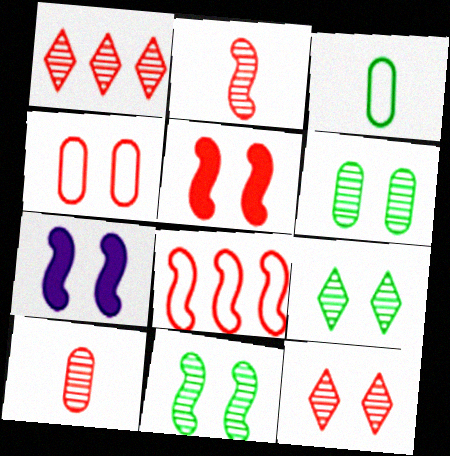[[1, 3, 7], 
[2, 5, 8], 
[4, 5, 12], 
[4, 7, 9], 
[6, 9, 11]]